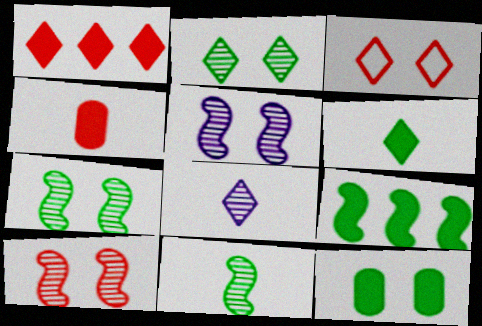[[3, 5, 12], 
[5, 7, 10], 
[6, 9, 12]]